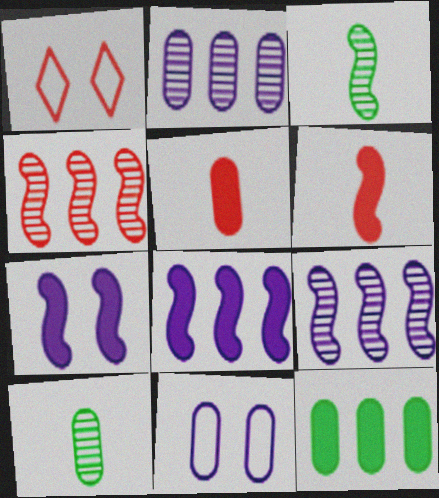[[1, 4, 5], 
[1, 8, 10]]